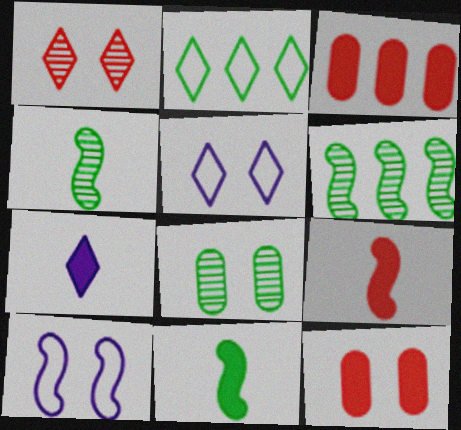[[1, 2, 7], 
[2, 8, 11], 
[3, 4, 5], 
[6, 9, 10]]